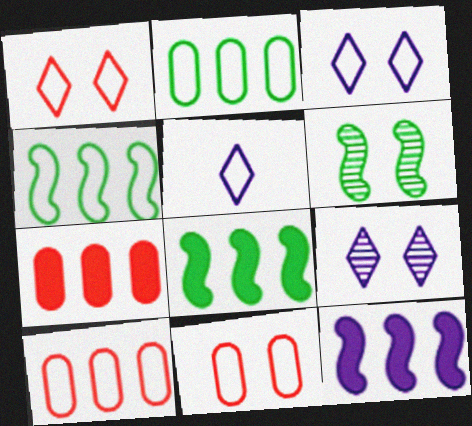[[4, 5, 11], 
[5, 6, 7]]